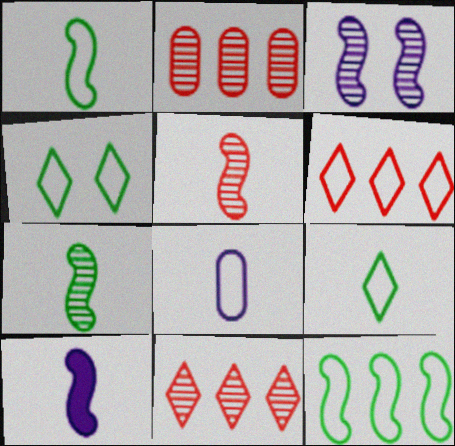[[1, 5, 10], 
[2, 4, 10]]